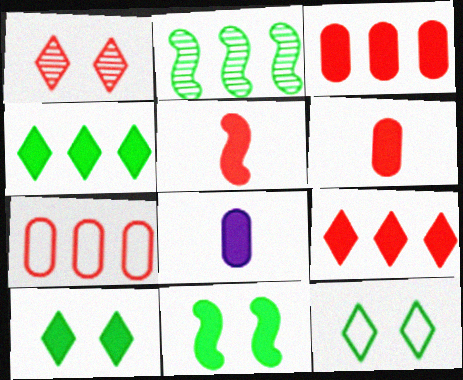[[1, 5, 7], 
[8, 9, 11]]